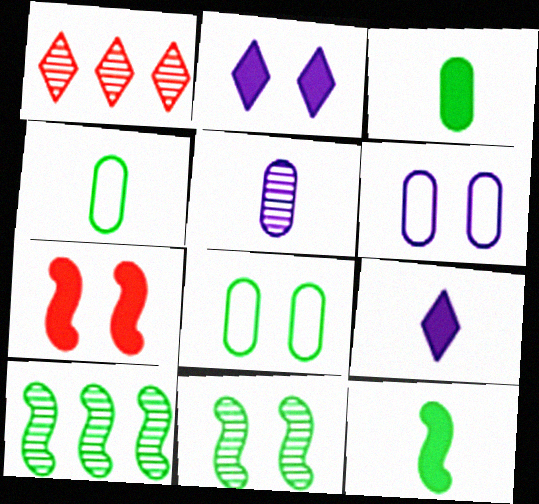[[1, 5, 11], 
[1, 6, 12]]